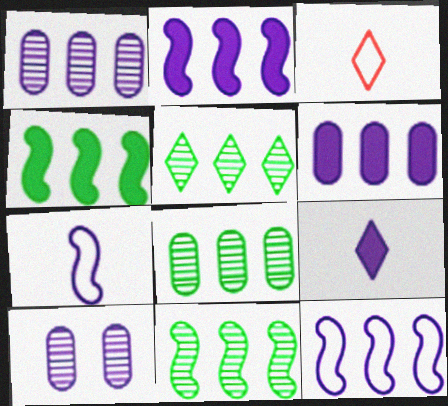[[3, 4, 10], 
[5, 8, 11], 
[9, 10, 12]]